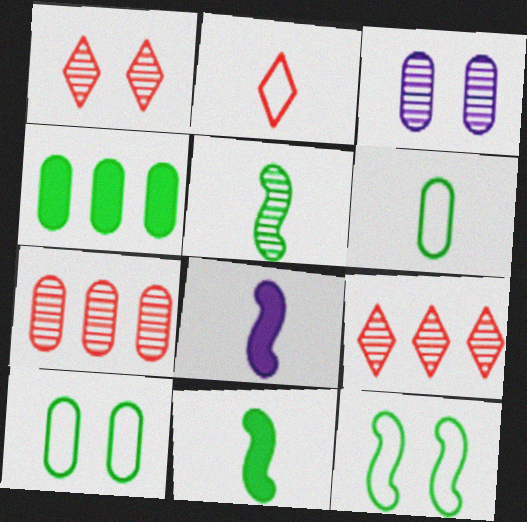[[3, 5, 9], 
[8, 9, 10]]